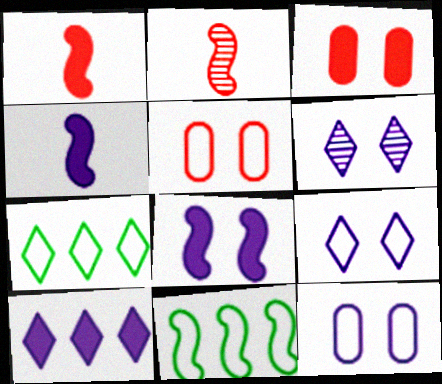[[2, 8, 11], 
[6, 8, 12]]